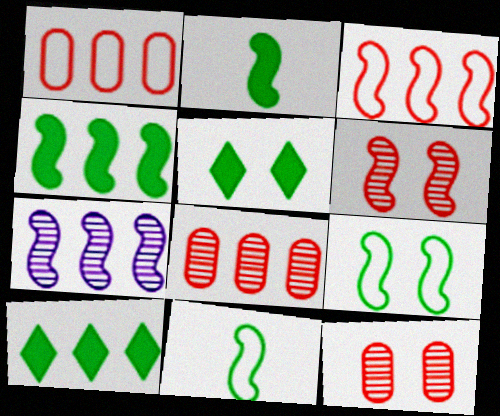[[1, 7, 10], 
[3, 4, 7]]